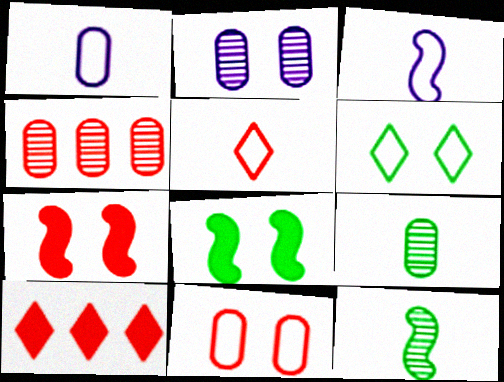[[2, 4, 9], 
[2, 6, 7], 
[4, 5, 7]]